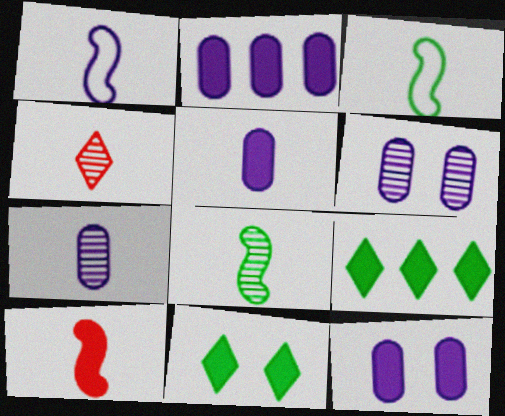[[1, 8, 10], 
[2, 5, 12], 
[2, 10, 11], 
[3, 4, 5], 
[4, 7, 8], 
[9, 10, 12]]